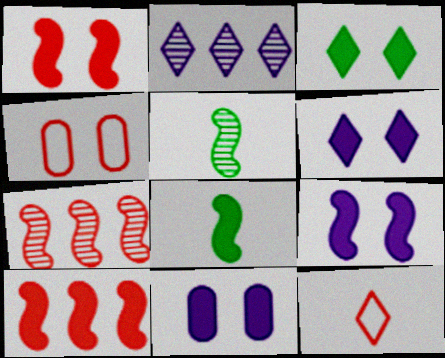[[1, 3, 11], 
[2, 3, 12], 
[2, 4, 8], 
[6, 9, 11], 
[8, 9, 10]]